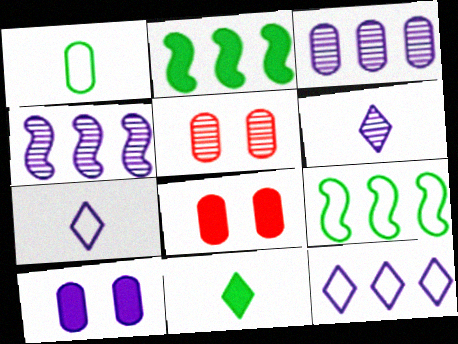[[1, 3, 8], 
[2, 5, 7], 
[4, 7, 10], 
[6, 8, 9]]